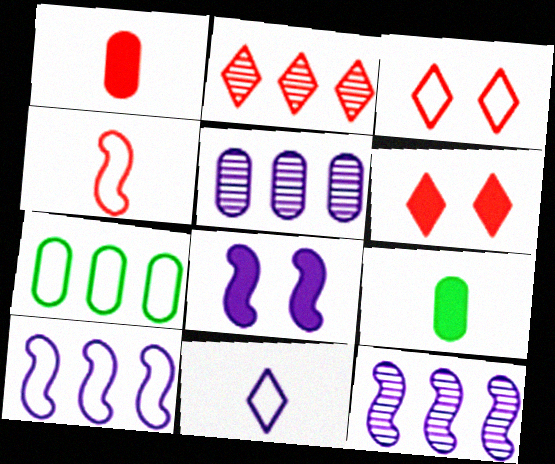[[3, 9, 12], 
[5, 8, 11]]